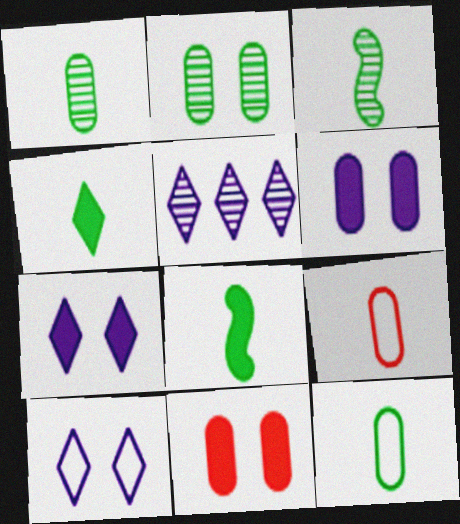[[3, 4, 12]]